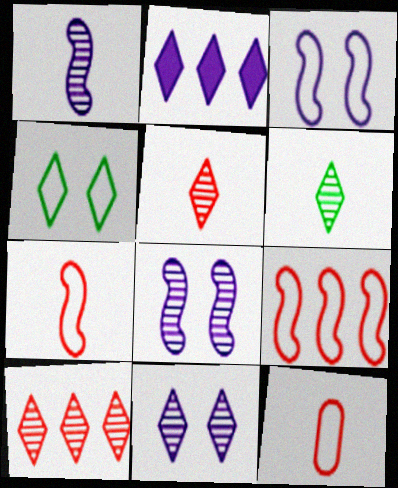[[2, 4, 5], 
[6, 10, 11]]